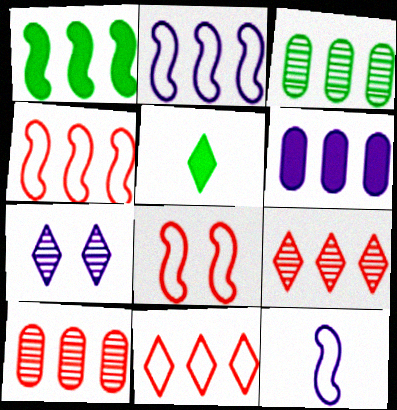[[5, 7, 11], 
[6, 7, 12]]